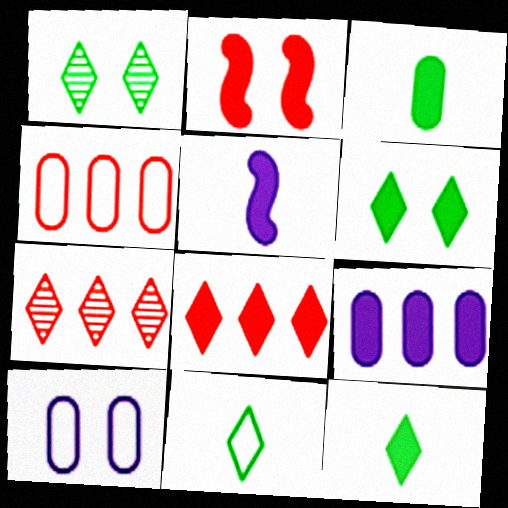[[1, 2, 10], 
[1, 4, 5], 
[2, 9, 12]]